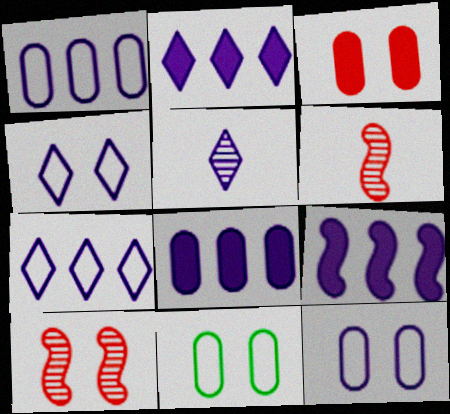[[2, 4, 5], 
[2, 6, 11], 
[2, 8, 9], 
[5, 9, 12]]